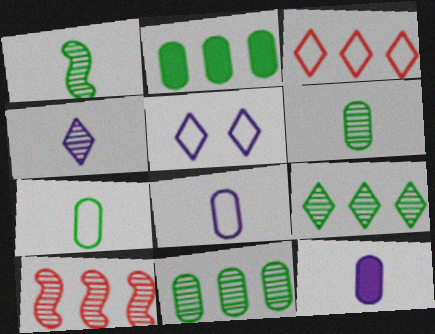[]